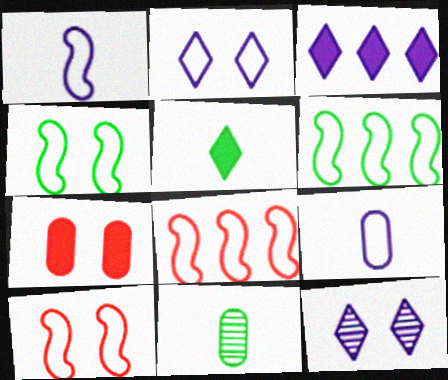[[1, 4, 8], 
[1, 6, 10], 
[3, 10, 11], 
[4, 7, 12]]